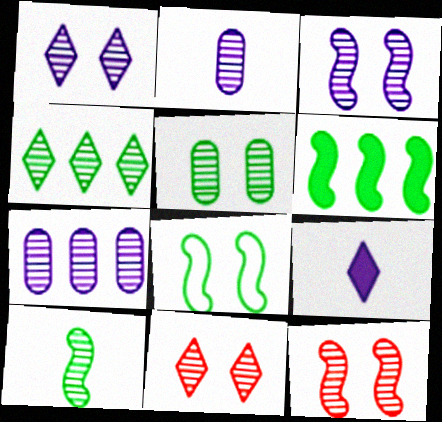[[1, 5, 12], 
[2, 4, 12], 
[3, 5, 11], 
[4, 5, 10], 
[6, 8, 10], 
[7, 10, 11]]